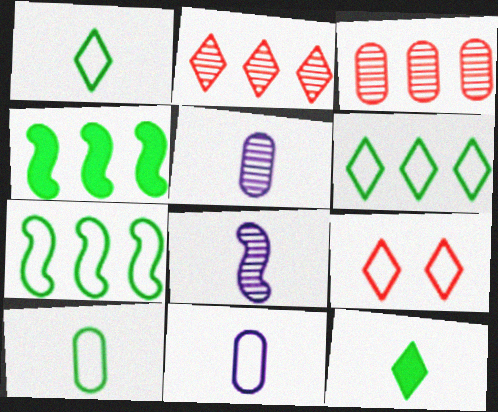[[4, 5, 9], 
[7, 9, 11]]